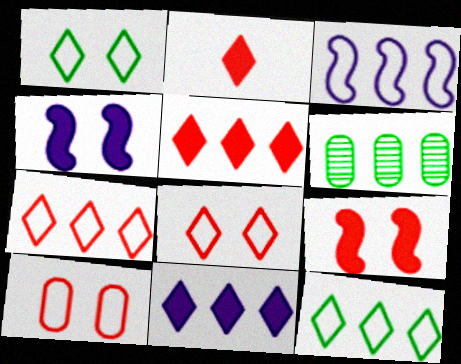[[3, 5, 6]]